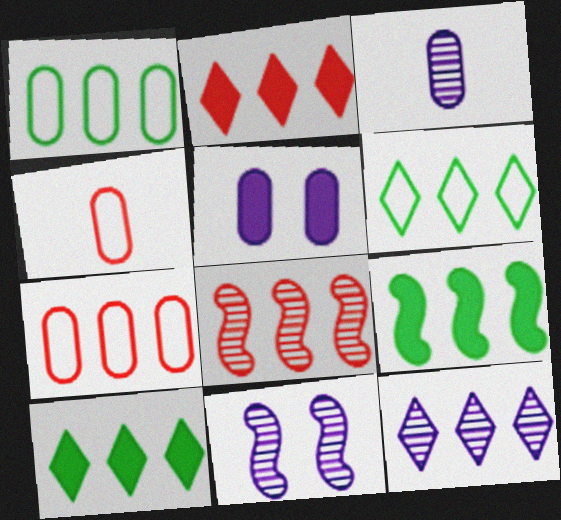[[2, 6, 12], 
[2, 7, 8], 
[3, 11, 12], 
[4, 10, 11], 
[7, 9, 12]]